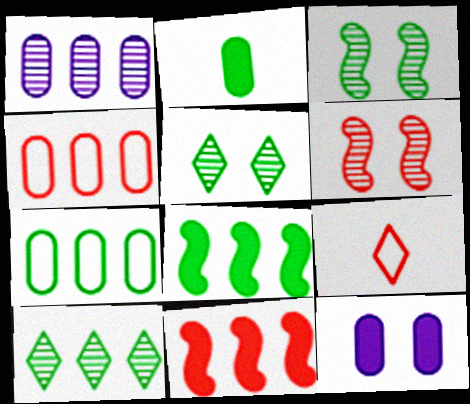[[7, 8, 10]]